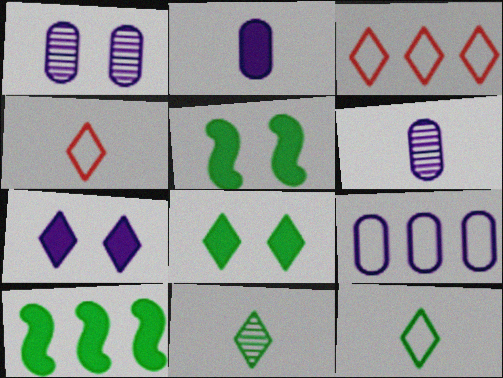[[1, 2, 9], 
[1, 4, 10], 
[3, 5, 6], 
[3, 7, 11]]